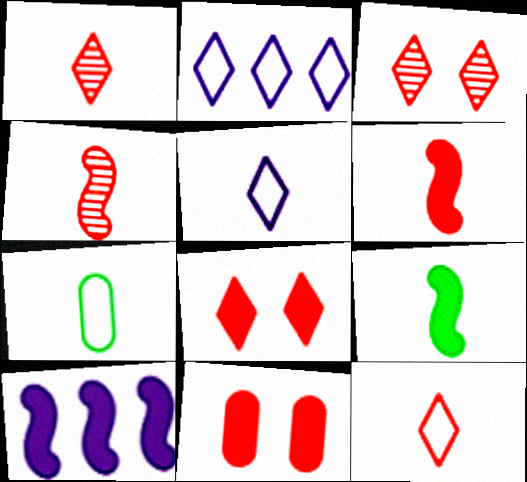[[3, 7, 10]]